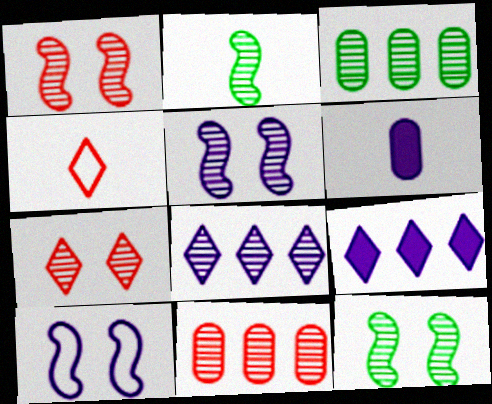[[1, 5, 12], 
[2, 4, 6], 
[6, 8, 10]]